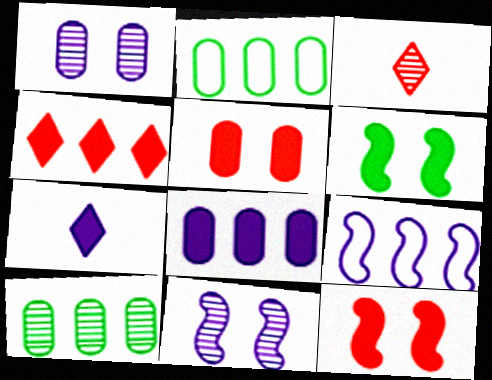[[1, 7, 9], 
[3, 10, 11], 
[4, 9, 10]]